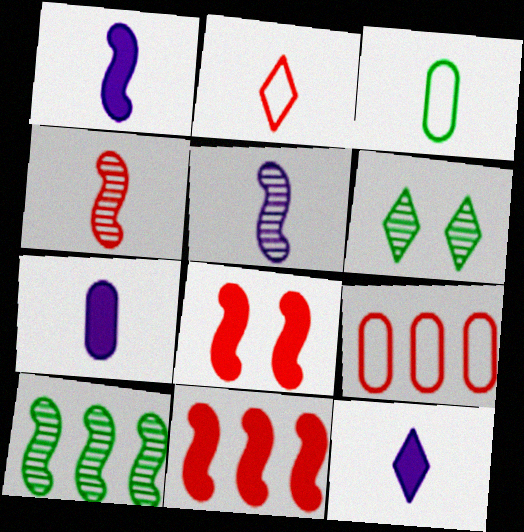[[1, 6, 9], 
[1, 7, 12], 
[3, 4, 12]]